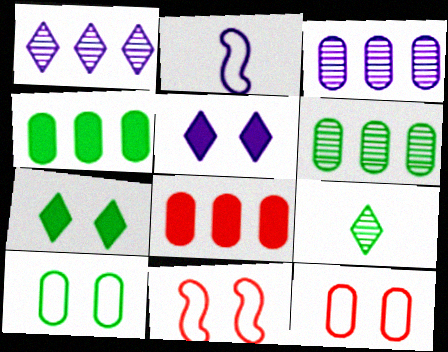[[2, 3, 5]]